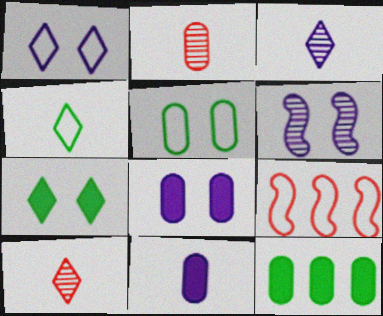[[1, 6, 8]]